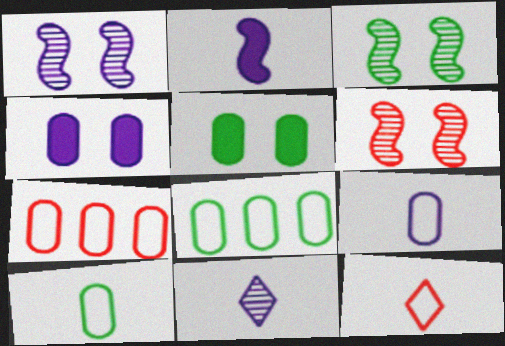[[1, 3, 6], 
[2, 9, 11]]